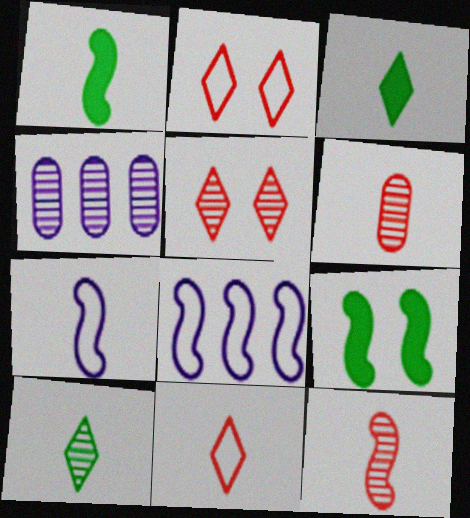[[1, 2, 4], 
[1, 7, 12], 
[3, 6, 7], 
[4, 9, 11], 
[8, 9, 12]]